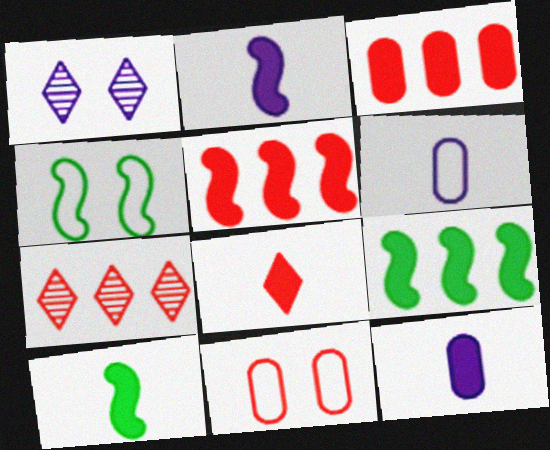[[4, 7, 12], 
[8, 10, 12]]